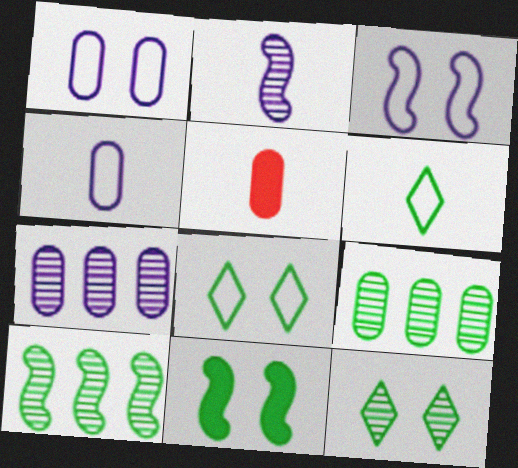[[1, 5, 9], 
[2, 5, 6], 
[6, 9, 11]]